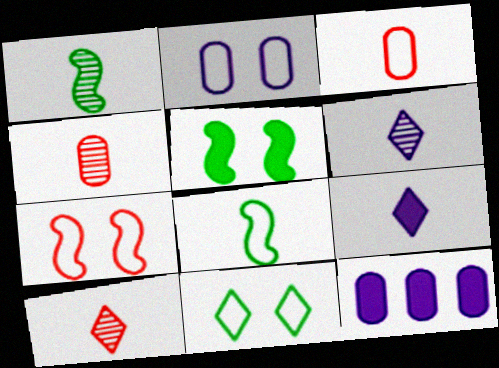[[1, 3, 9], 
[1, 4, 6], 
[2, 7, 11], 
[4, 8, 9]]